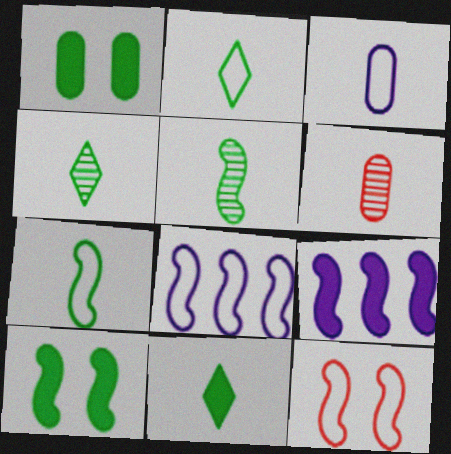[[2, 4, 11], 
[5, 9, 12], 
[7, 8, 12]]